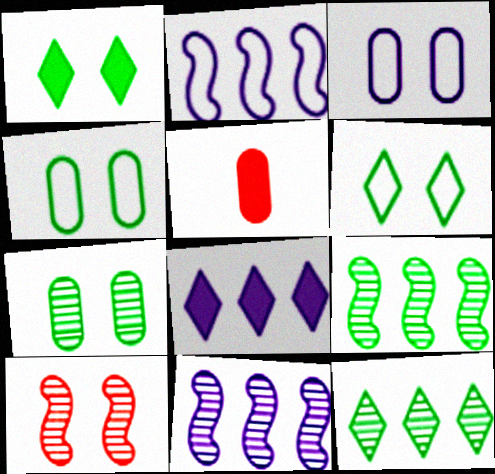[[1, 3, 10], 
[5, 6, 11]]